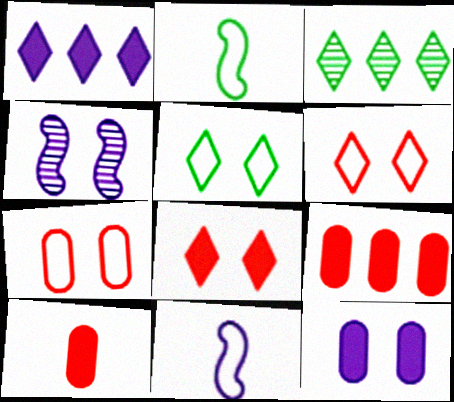[]